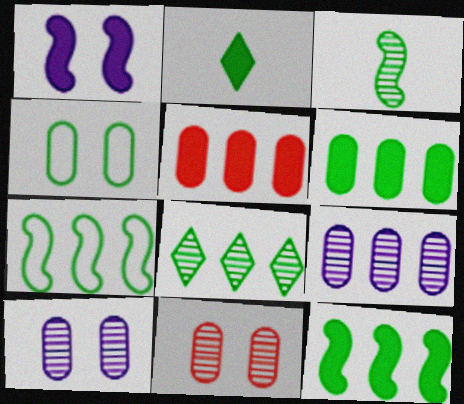[[1, 2, 5], 
[6, 7, 8]]